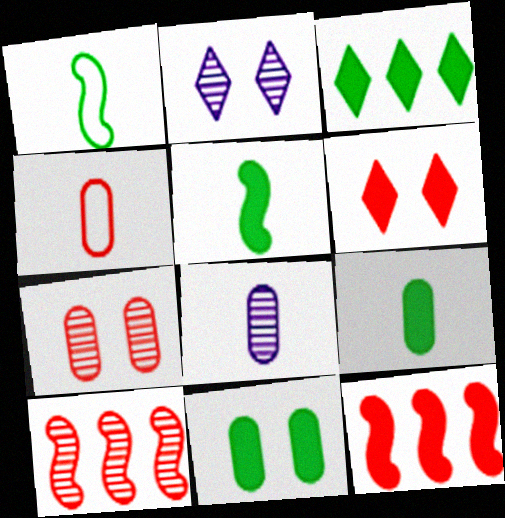[[3, 5, 11], 
[4, 6, 10], 
[4, 8, 9]]